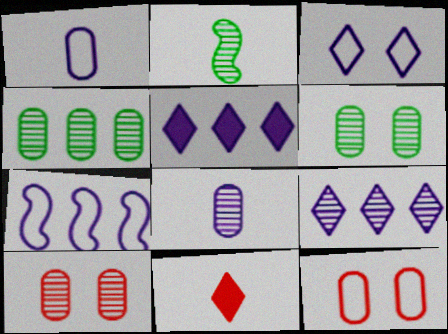[[1, 2, 11], 
[1, 3, 7], 
[2, 5, 12], 
[2, 9, 10], 
[4, 8, 10], 
[6, 7, 11]]